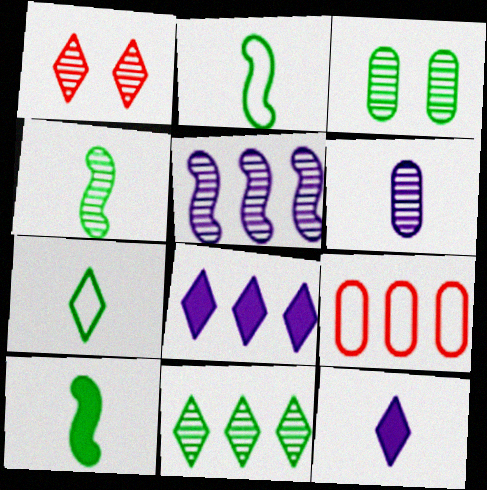[[1, 7, 8], 
[2, 4, 10], 
[3, 4, 11]]